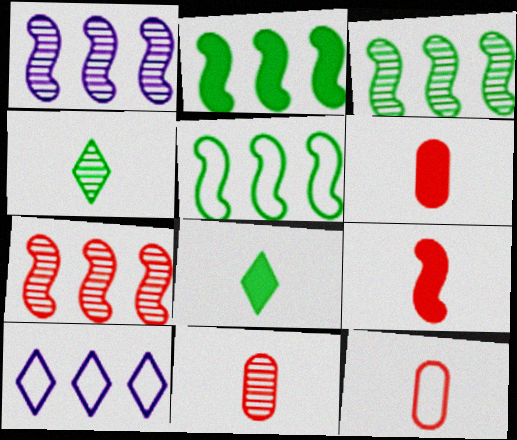[[1, 3, 7], 
[2, 3, 5], 
[6, 11, 12]]